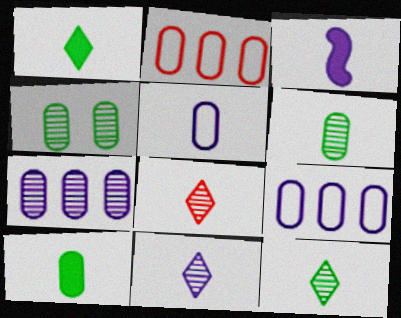[[3, 5, 11], 
[8, 11, 12]]